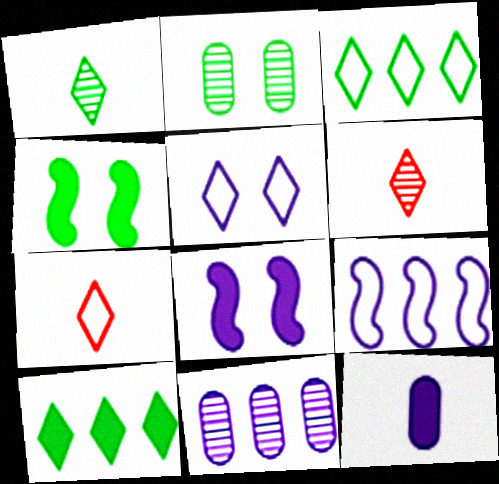[[3, 5, 7], 
[4, 7, 11], 
[5, 6, 10]]